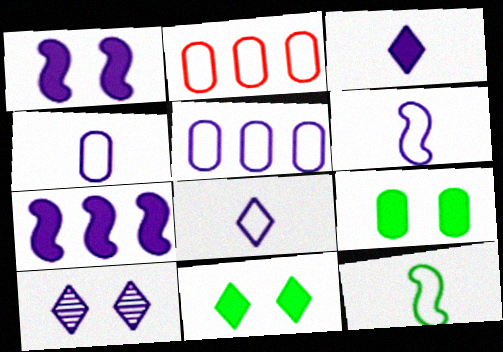[[4, 6, 8], 
[4, 7, 10]]